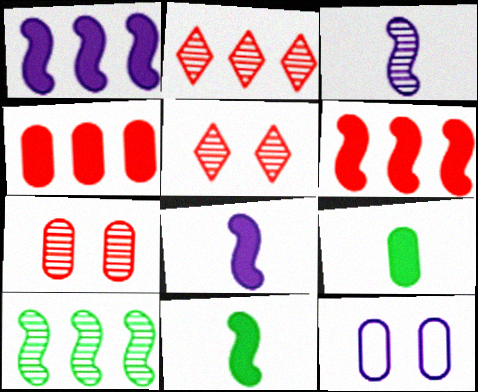[[2, 11, 12]]